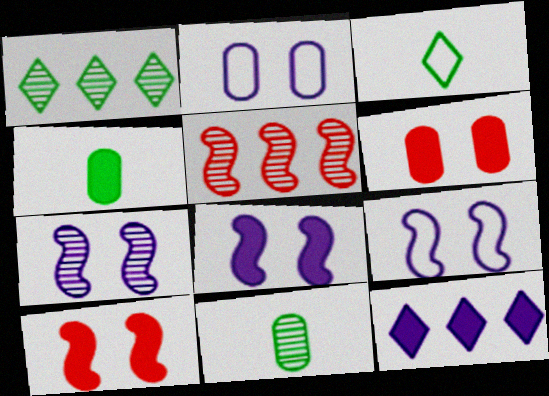[[4, 10, 12], 
[7, 8, 9]]